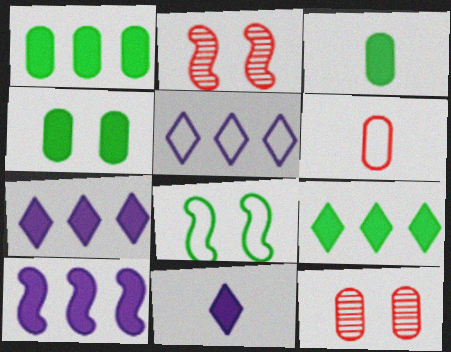[[1, 3, 4], 
[2, 3, 5], 
[5, 6, 8]]